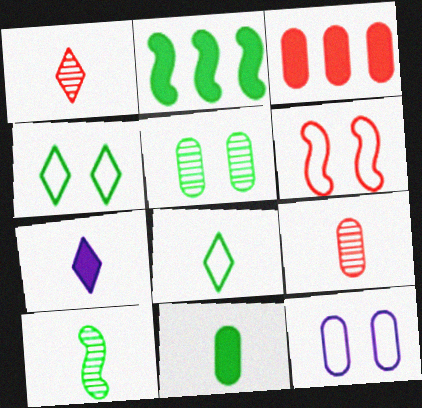[[1, 2, 12], 
[1, 3, 6], 
[1, 7, 8], 
[2, 5, 8], 
[4, 6, 12], 
[8, 10, 11]]